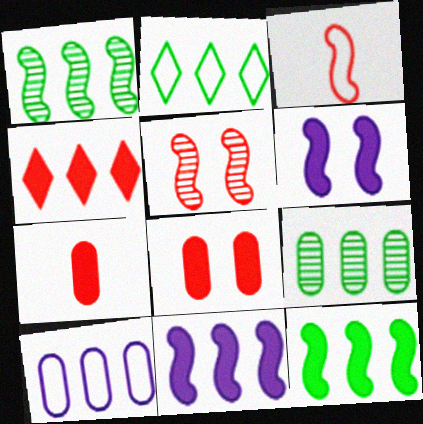[[1, 3, 6], 
[1, 4, 10], 
[2, 9, 12]]